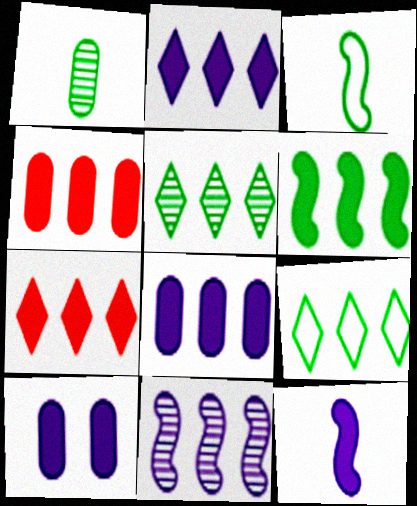[[2, 4, 6], 
[2, 10, 12], 
[4, 9, 11], 
[6, 7, 8]]